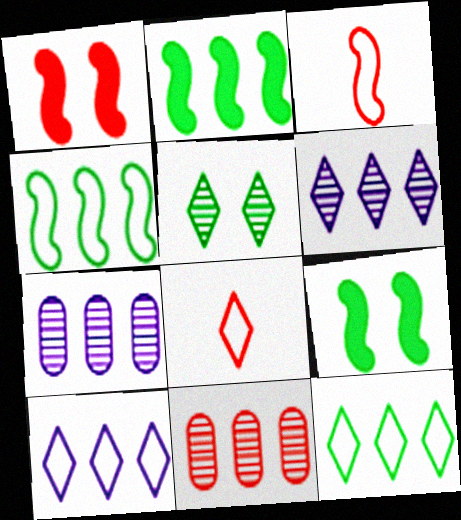[[1, 8, 11], 
[2, 10, 11], 
[7, 8, 9]]